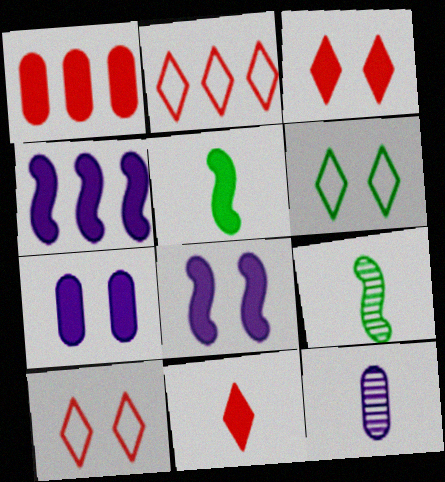[[2, 7, 9]]